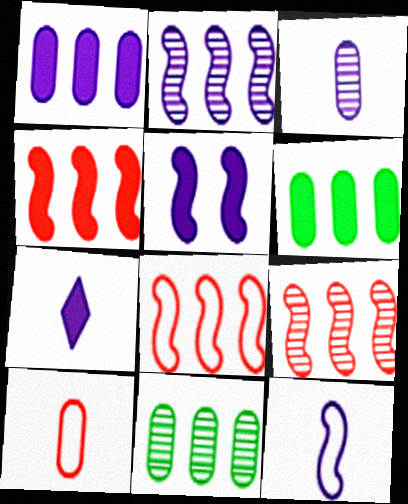[[1, 5, 7], 
[2, 5, 12], 
[3, 7, 12], 
[4, 8, 9]]